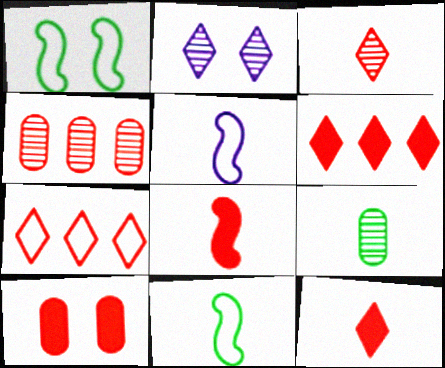[[1, 2, 10], 
[5, 9, 12], 
[6, 8, 10]]